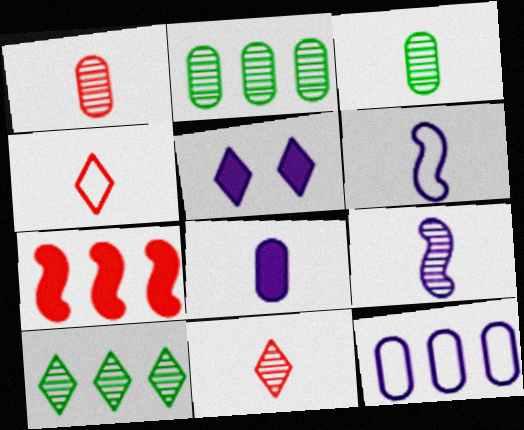[[3, 9, 11], 
[4, 5, 10], 
[5, 9, 12], 
[7, 10, 12]]